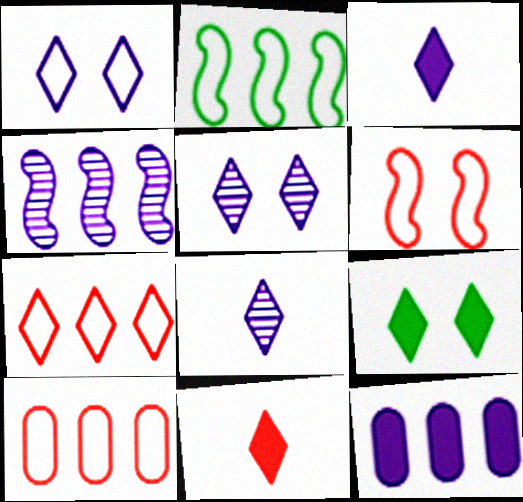[[7, 8, 9]]